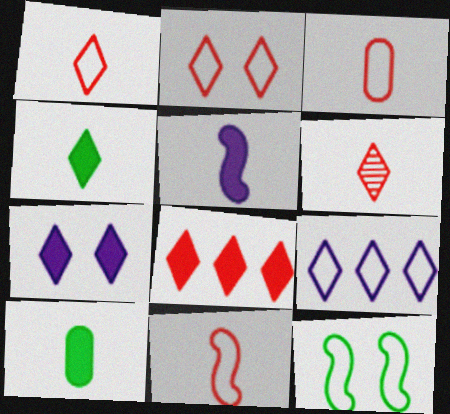[[1, 3, 11], 
[2, 6, 8], 
[3, 9, 12], 
[4, 7, 8]]